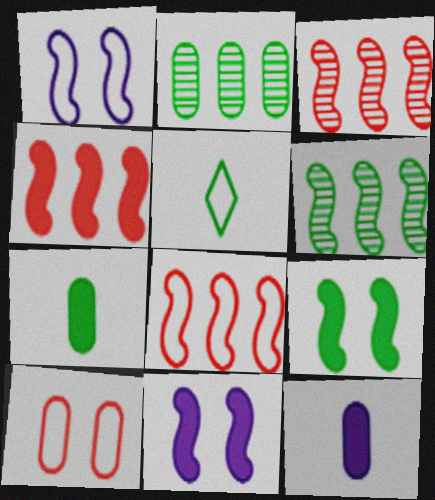[[2, 5, 9], 
[2, 10, 12], 
[3, 4, 8]]